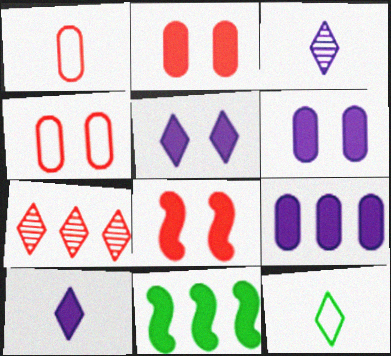[[1, 7, 8], 
[2, 10, 11], 
[3, 4, 11], 
[5, 7, 12]]